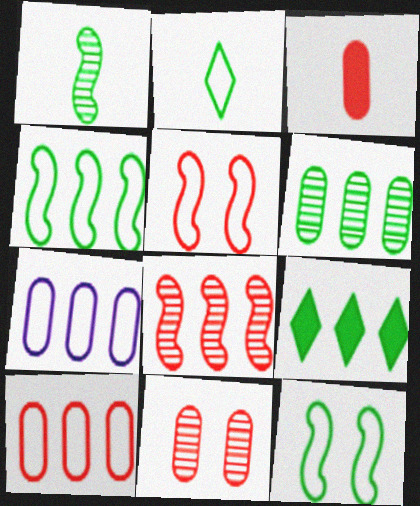[[2, 5, 7], 
[3, 10, 11], 
[4, 6, 9], 
[7, 8, 9]]